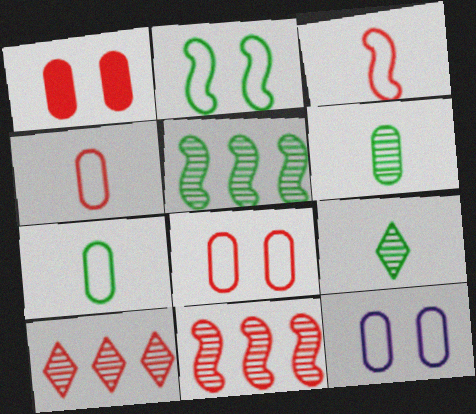[[1, 3, 10]]